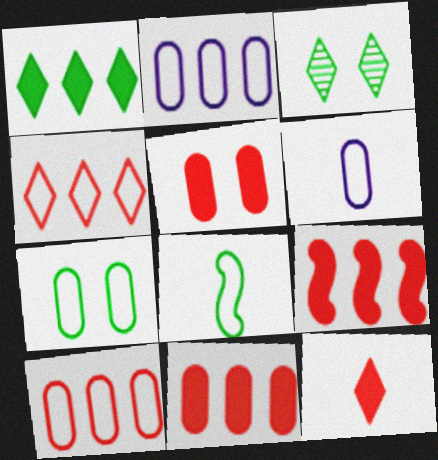[[3, 6, 9], 
[5, 9, 12], 
[6, 7, 10]]